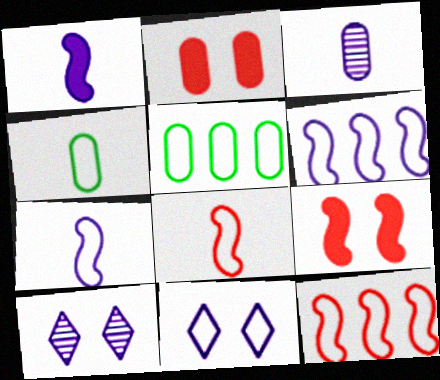[[2, 3, 5], 
[4, 11, 12], 
[5, 8, 11]]